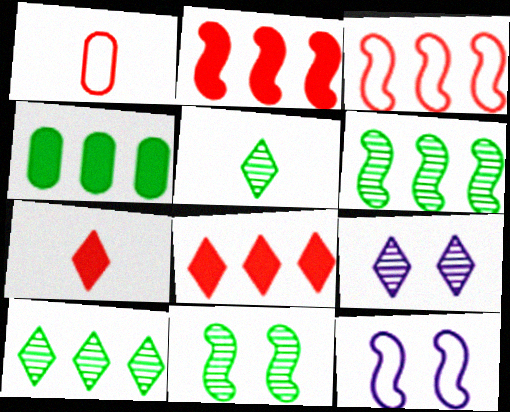[]